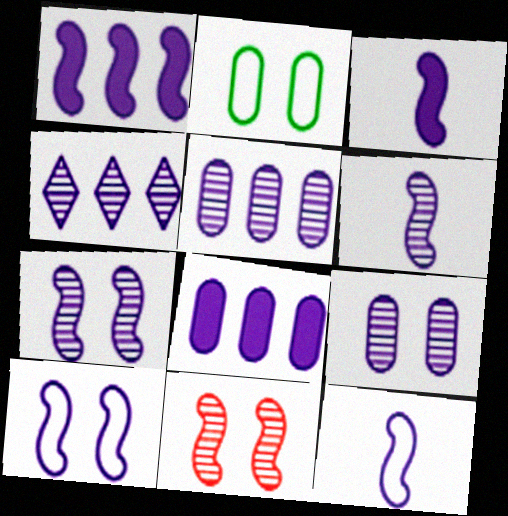[[1, 6, 10], 
[1, 7, 12], 
[3, 6, 12], 
[4, 6, 9]]